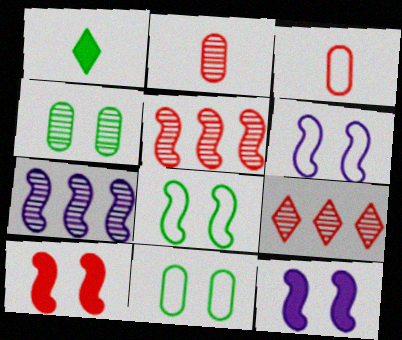[[3, 9, 10]]